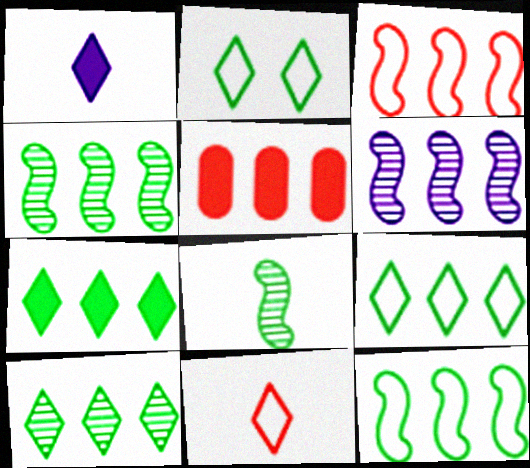[[5, 6, 9], 
[7, 9, 10]]